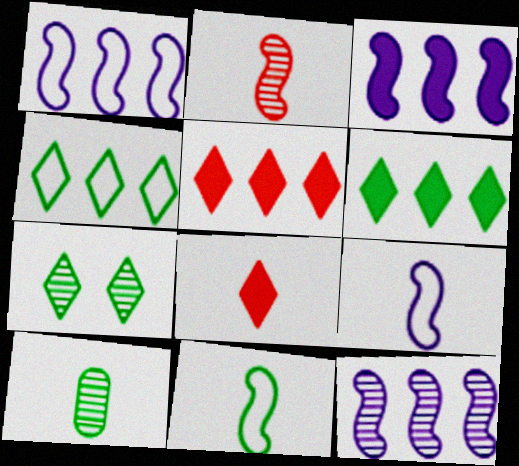[[1, 3, 12], 
[8, 9, 10]]